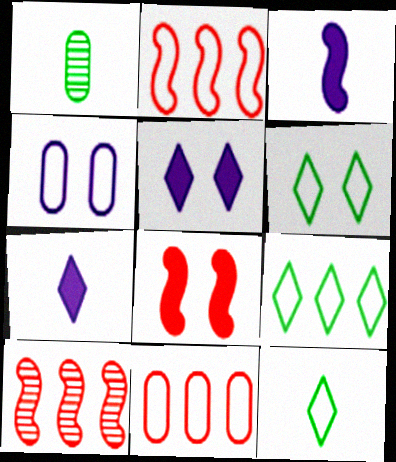[[1, 2, 5], 
[2, 4, 12], 
[6, 9, 12]]